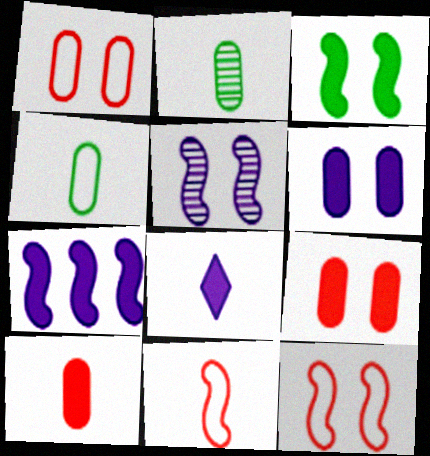[[2, 8, 11], 
[3, 5, 12], 
[6, 7, 8]]